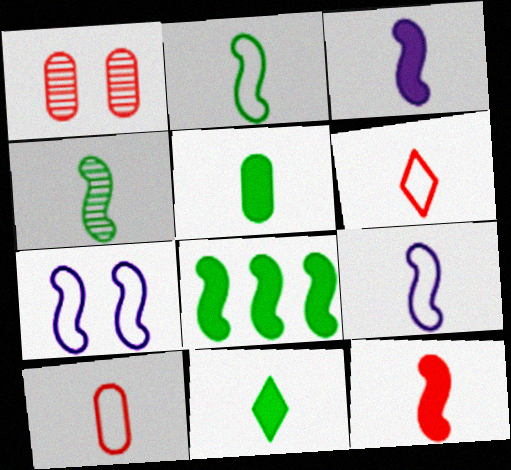[[4, 9, 12]]